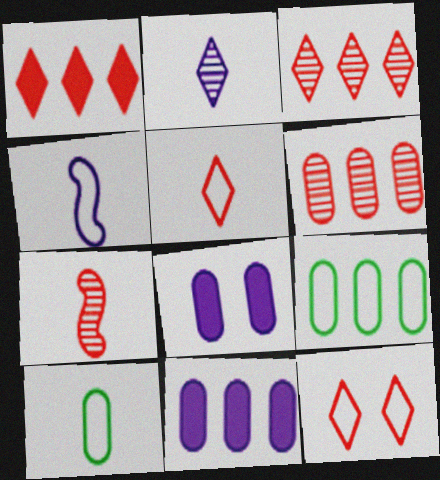[[4, 5, 10], 
[4, 9, 12], 
[6, 8, 10], 
[6, 9, 11]]